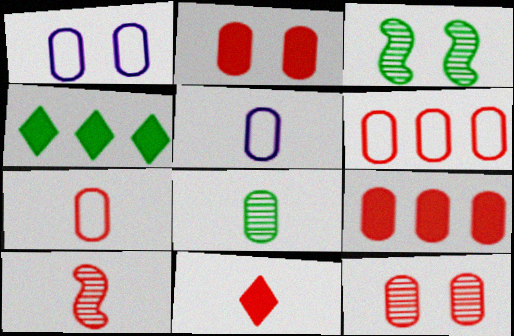[[1, 4, 10], 
[1, 8, 9], 
[7, 9, 12], 
[7, 10, 11]]